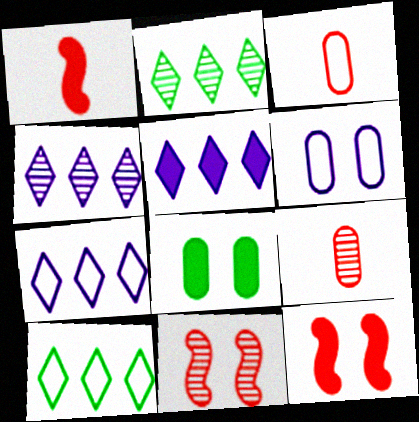[[1, 2, 6], 
[1, 5, 8], 
[4, 5, 7]]